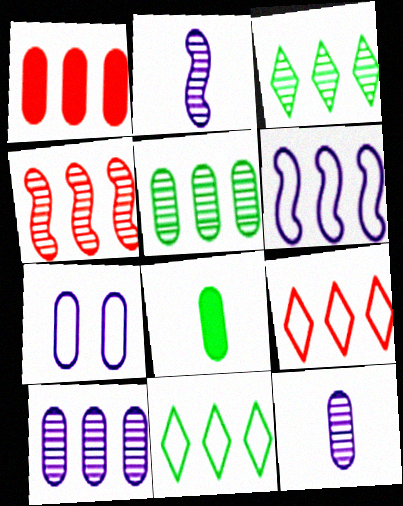[[1, 3, 6], 
[1, 4, 9], 
[3, 4, 10]]